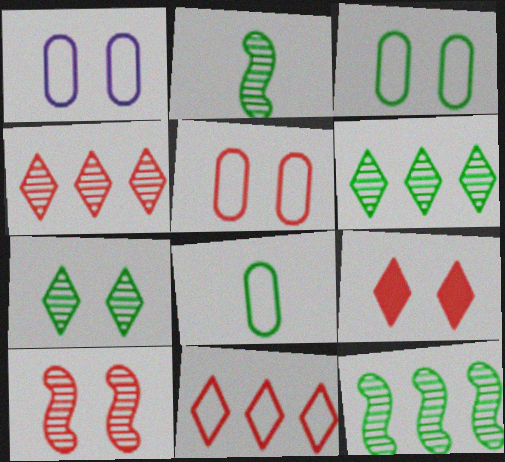[[1, 3, 5], 
[5, 9, 10]]